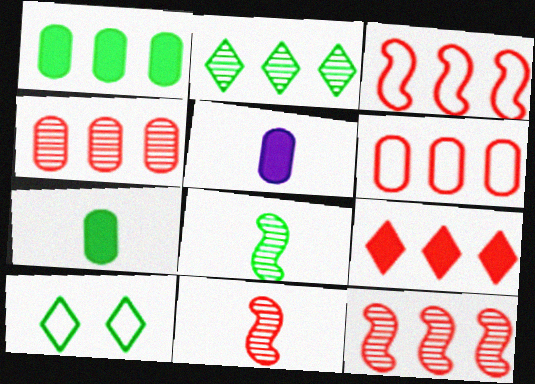[[1, 8, 10], 
[3, 4, 9], 
[5, 10, 12], 
[6, 9, 12]]